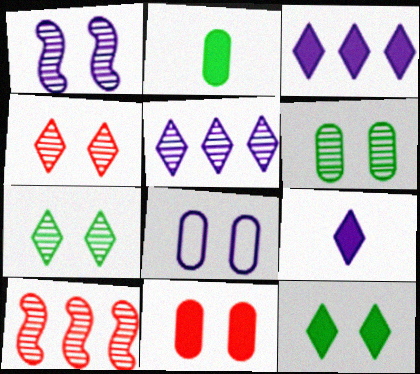[[1, 4, 6], 
[6, 8, 11]]